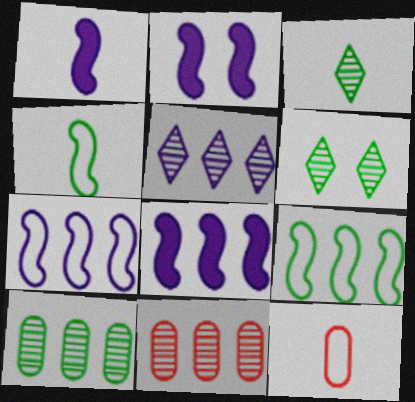[[1, 2, 8], 
[1, 3, 12], 
[6, 8, 12]]